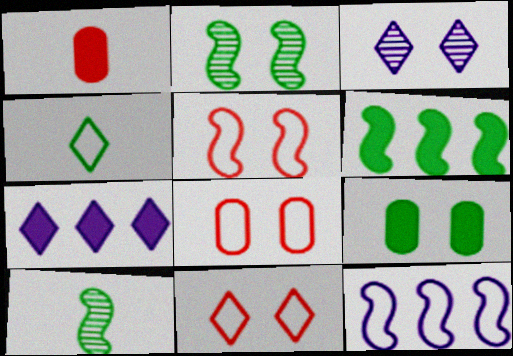[[3, 5, 9], 
[4, 8, 12], 
[5, 8, 11], 
[7, 8, 10]]